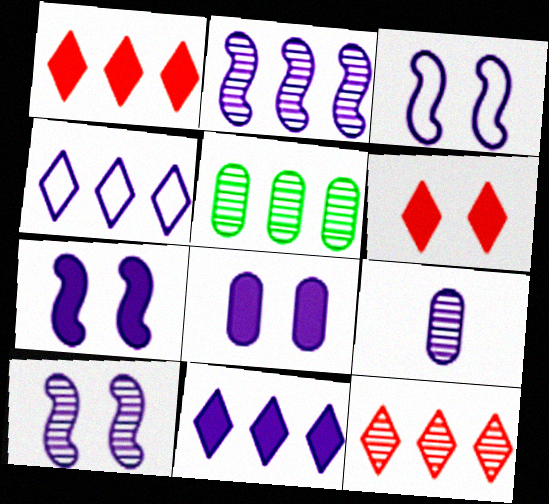[[2, 5, 12], 
[3, 7, 10], 
[3, 9, 11], 
[4, 7, 9]]